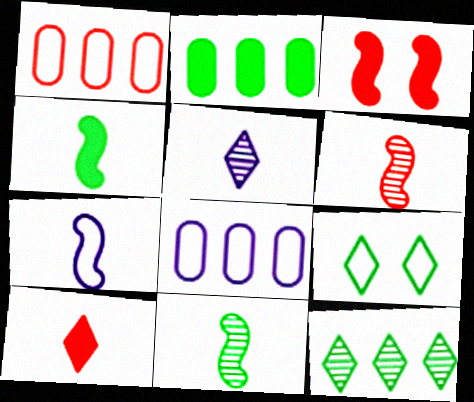[[1, 7, 9], 
[2, 9, 11], 
[4, 6, 7]]